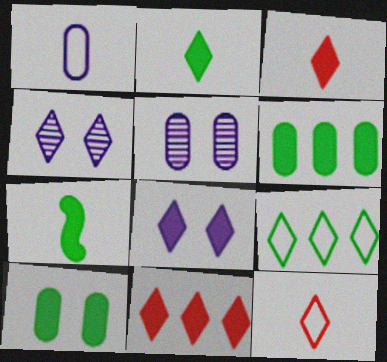[[2, 8, 11], 
[3, 4, 9]]